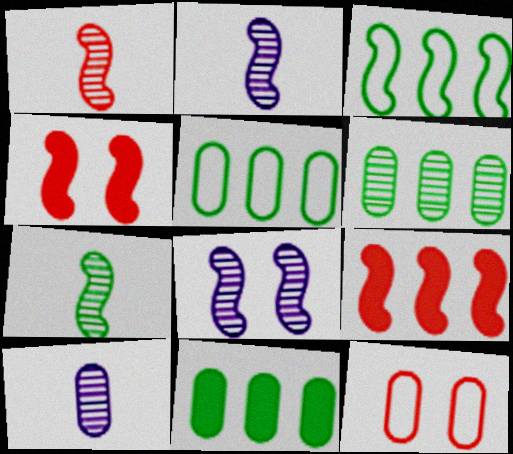[[1, 2, 7], 
[2, 3, 4], 
[5, 6, 11], 
[10, 11, 12]]